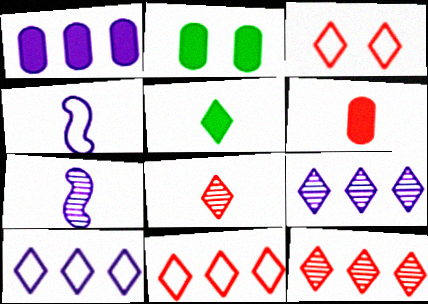[[1, 2, 6], 
[2, 4, 12], 
[2, 7, 11], 
[3, 5, 9]]